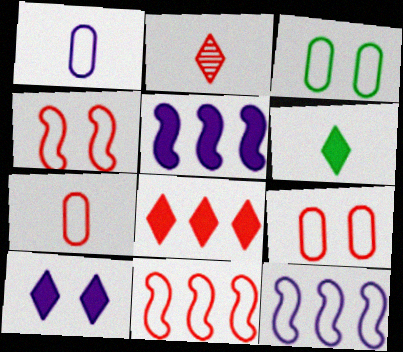[[2, 3, 5], 
[6, 8, 10]]